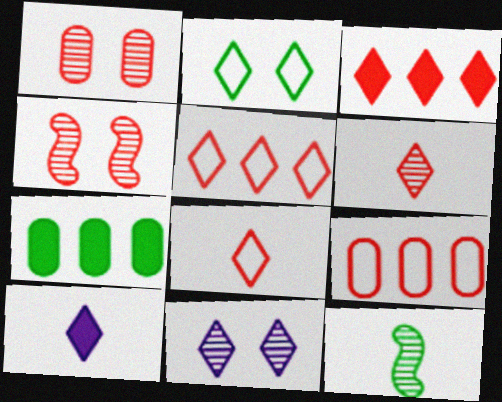[[2, 7, 12]]